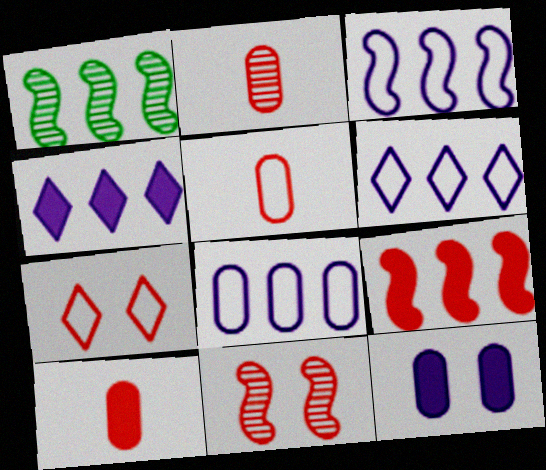[[1, 3, 9], 
[2, 5, 10], 
[2, 7, 9], 
[3, 6, 8]]